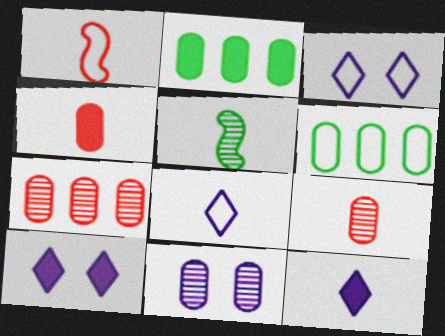[[1, 3, 6], 
[4, 5, 8], 
[4, 6, 11]]